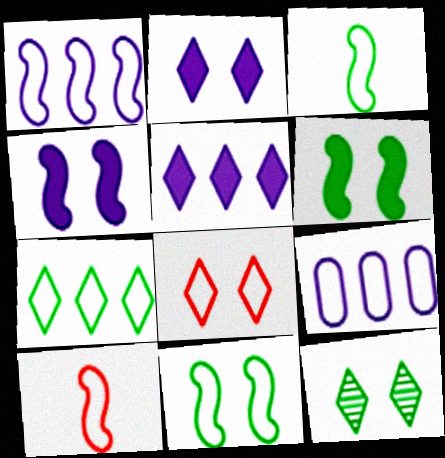[[1, 10, 11], 
[2, 8, 12], 
[3, 8, 9]]